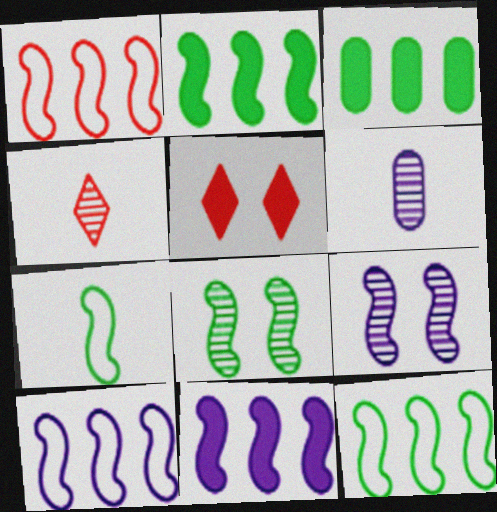[[1, 10, 12], 
[2, 7, 8], 
[5, 6, 12]]